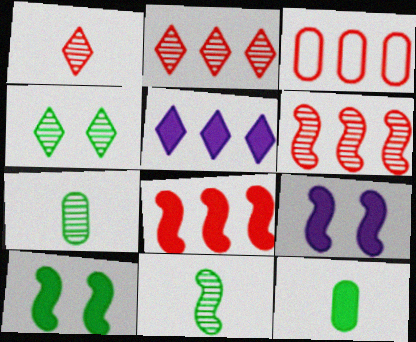[[2, 3, 8]]